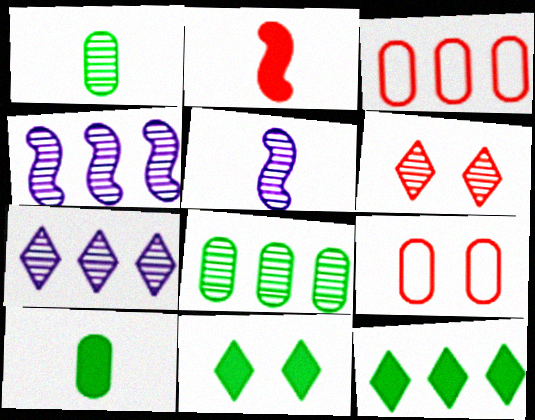[[1, 4, 6], 
[2, 3, 6], 
[3, 4, 12], 
[3, 5, 11], 
[5, 6, 8], 
[5, 9, 12]]